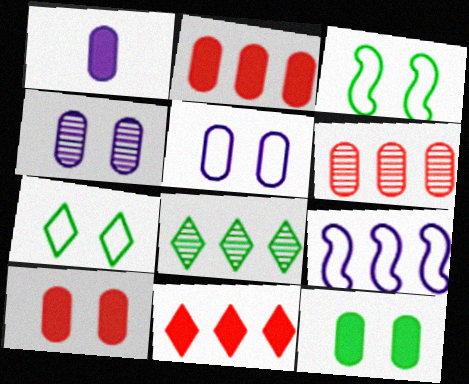[[1, 2, 12], 
[2, 8, 9]]